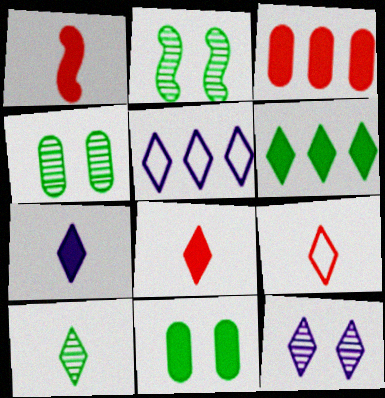[[1, 4, 5], 
[5, 7, 12], 
[6, 9, 12], 
[7, 9, 10]]